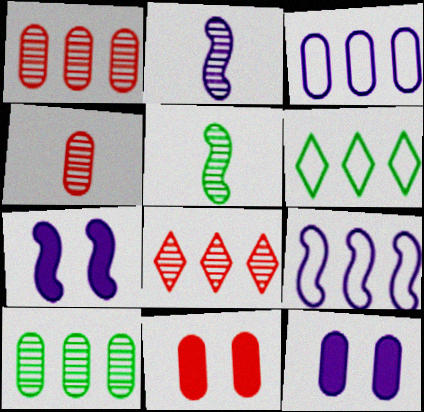[[2, 6, 11], 
[2, 7, 9], 
[4, 6, 7]]